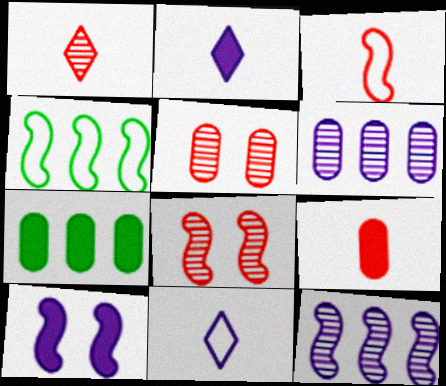[[1, 3, 9], 
[2, 4, 5], 
[6, 10, 11], 
[7, 8, 11]]